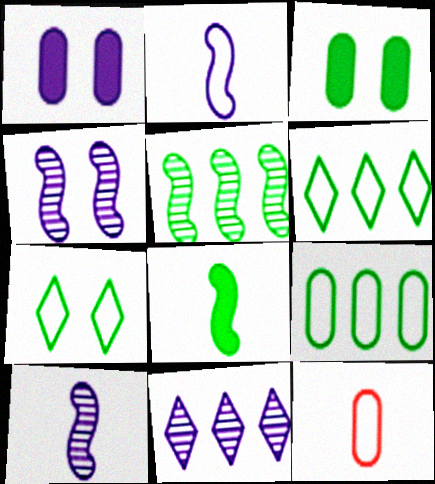[[1, 2, 11]]